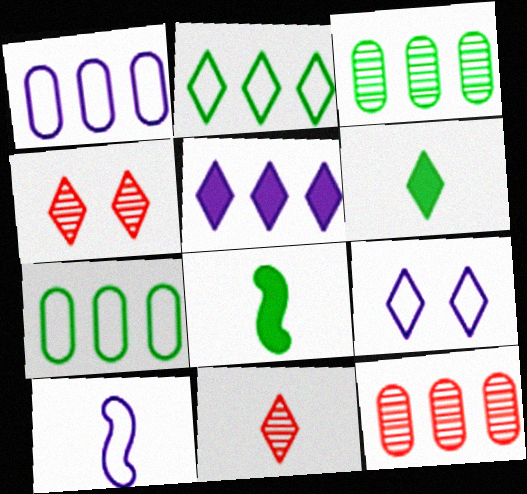[[1, 4, 8], 
[1, 9, 10], 
[8, 9, 12]]